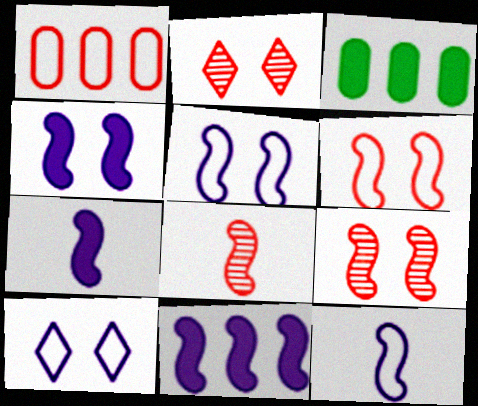[[2, 3, 12], 
[3, 8, 10], 
[4, 7, 11]]